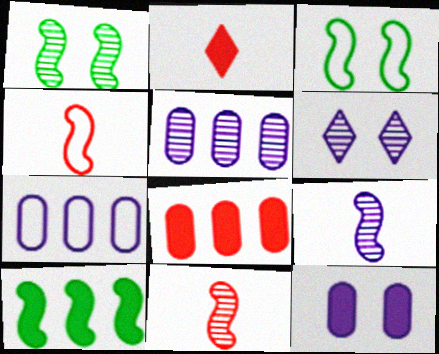[[1, 2, 7], 
[2, 3, 5], 
[2, 10, 12], 
[5, 6, 9]]